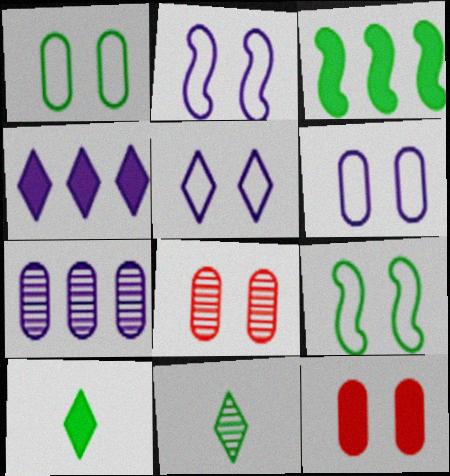[[1, 3, 11], 
[2, 5, 6]]